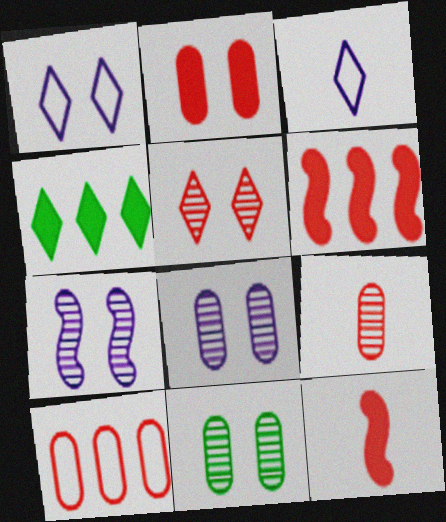[[2, 9, 10], 
[3, 4, 5], 
[3, 6, 11], 
[5, 7, 11], 
[5, 10, 12]]